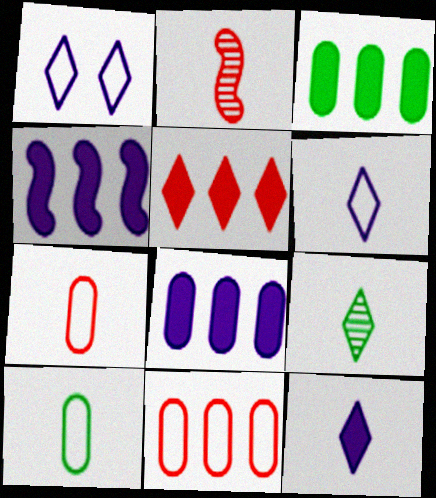[[1, 2, 3], 
[1, 5, 9], 
[2, 10, 12], 
[3, 4, 5]]